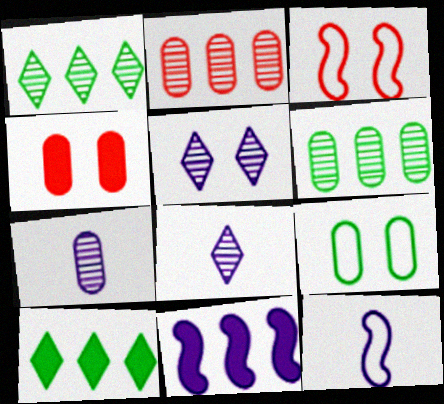[[1, 4, 12], 
[3, 7, 10]]